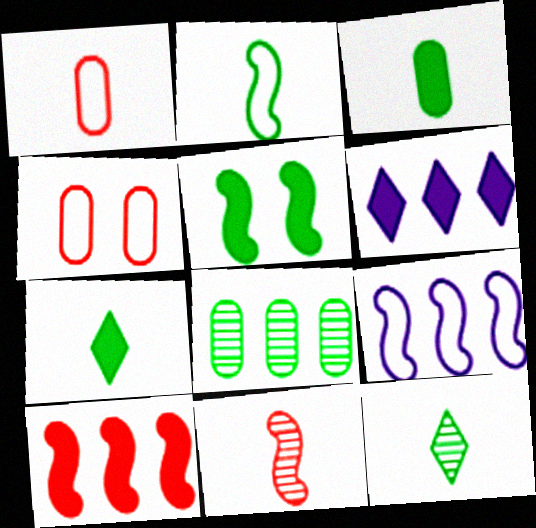[[2, 3, 12], 
[5, 9, 11]]